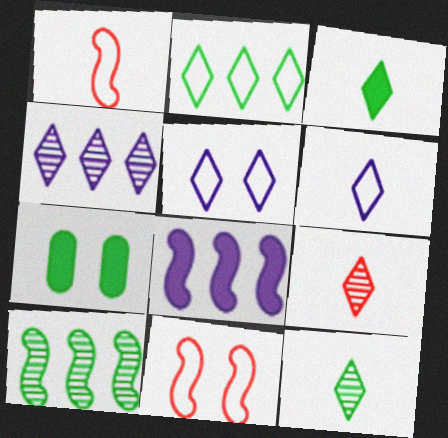[[1, 4, 7], 
[3, 6, 9]]